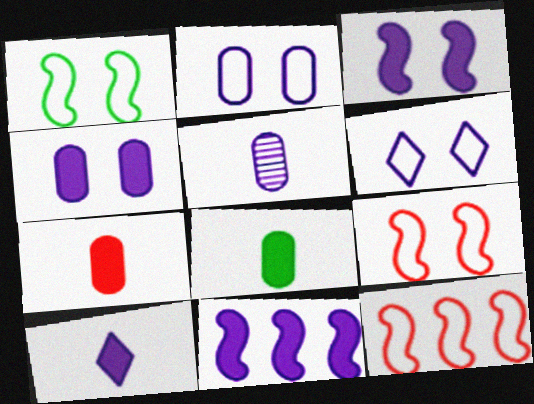[[4, 10, 11], 
[5, 6, 11]]